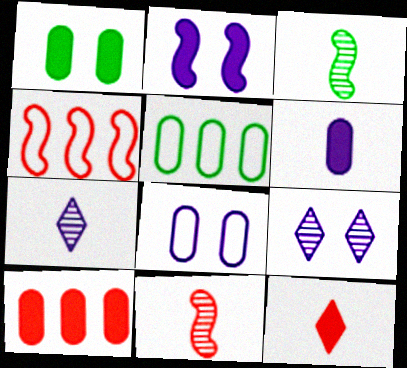[[1, 4, 7], 
[1, 6, 10], 
[2, 3, 4], 
[2, 8, 9]]